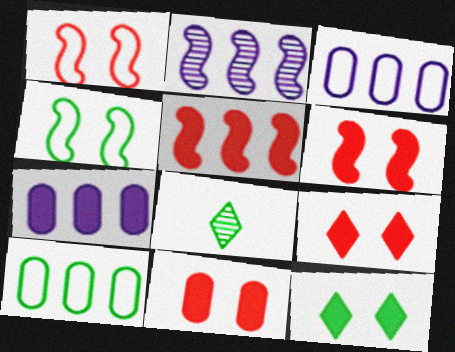[[1, 7, 8], 
[3, 6, 8], 
[6, 9, 11]]